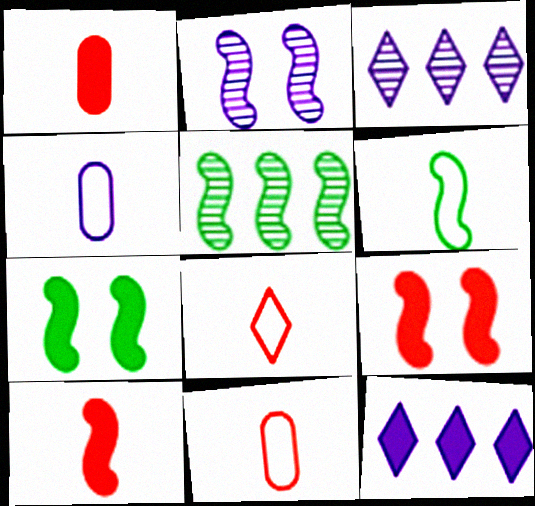[[1, 7, 12], 
[2, 4, 12], 
[3, 7, 11], 
[4, 6, 8], 
[5, 6, 7]]